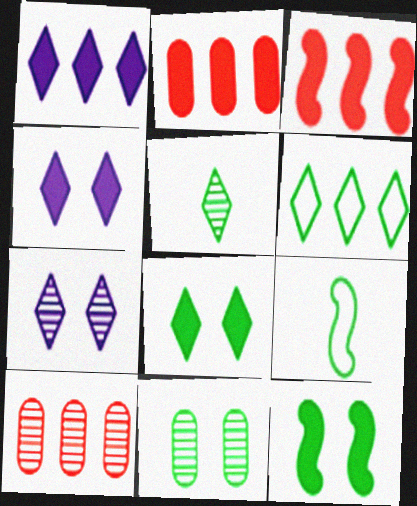[[2, 7, 9], 
[4, 9, 10], 
[5, 6, 8]]